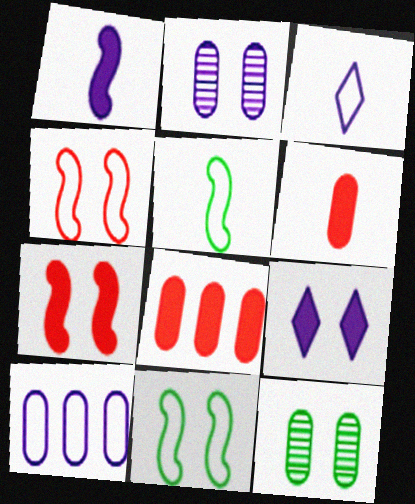[[4, 9, 12], 
[6, 10, 12]]